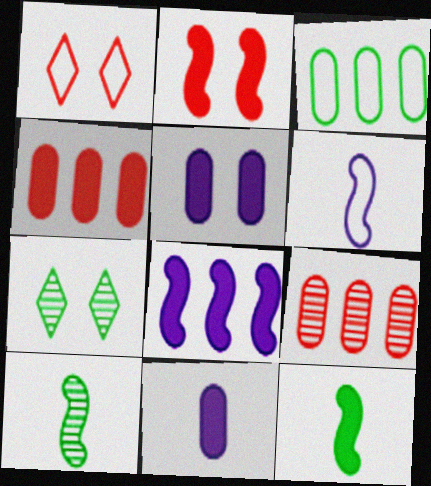[[1, 3, 6], 
[2, 8, 12], 
[3, 7, 12], 
[4, 6, 7]]